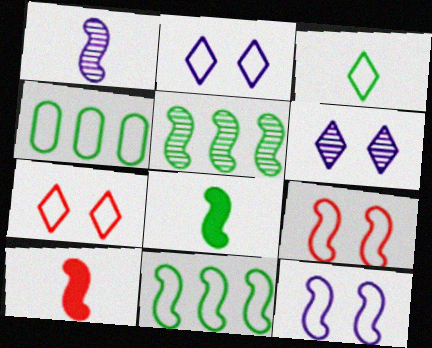[[4, 6, 10], 
[5, 10, 12]]